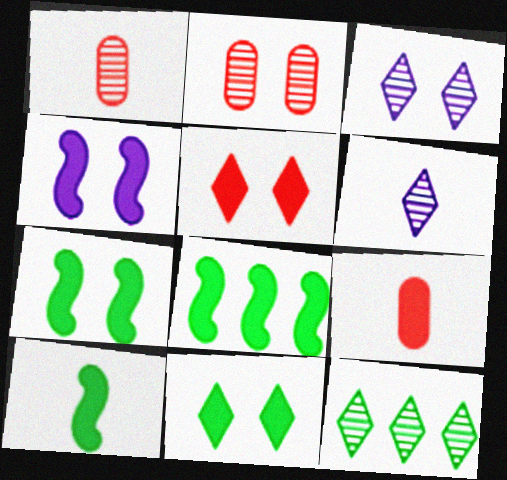[[7, 8, 10]]